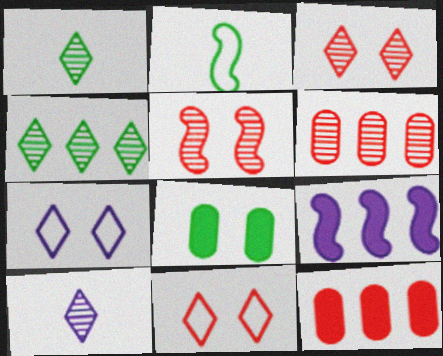[[2, 4, 8], 
[2, 5, 9], 
[3, 4, 10], 
[5, 7, 8]]